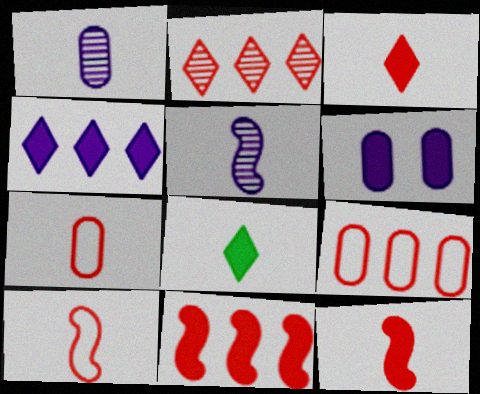[[1, 8, 10], 
[2, 9, 11], 
[5, 7, 8], 
[6, 8, 11]]